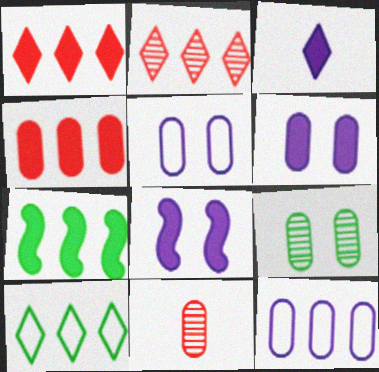[[2, 7, 12], 
[8, 10, 11]]